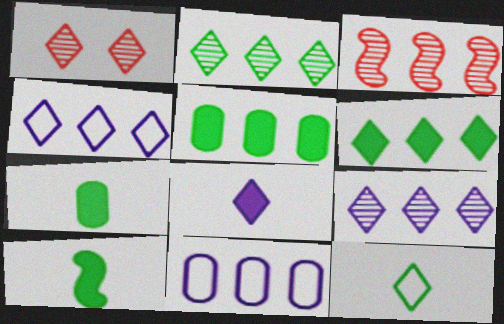[[1, 10, 11], 
[3, 4, 5], 
[3, 6, 11]]